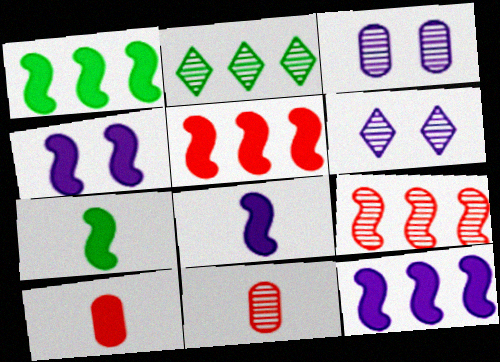[[1, 5, 12], 
[4, 5, 7], 
[4, 8, 12]]